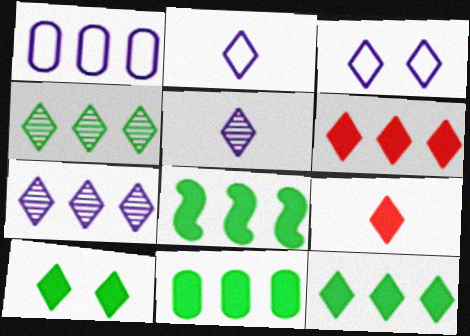[[3, 4, 9], 
[8, 11, 12]]